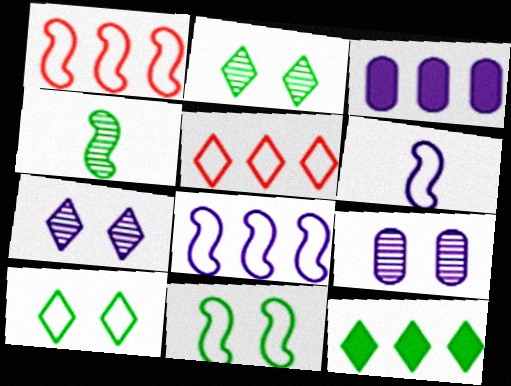[[1, 6, 11], 
[3, 6, 7]]